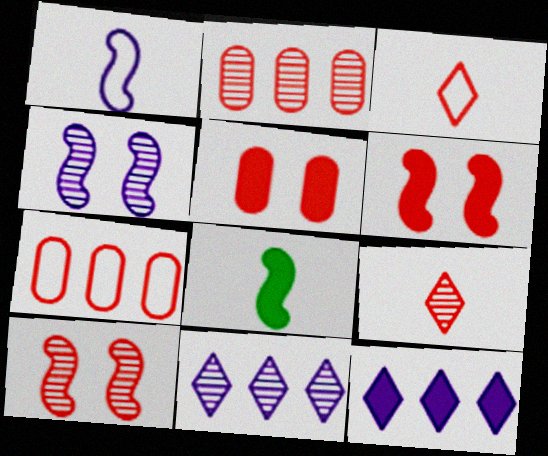[[2, 3, 6], 
[2, 9, 10], 
[5, 8, 12], 
[6, 7, 9]]